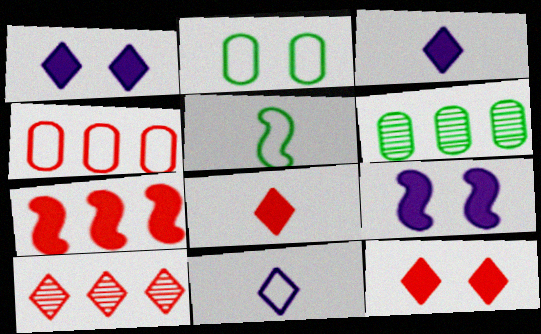[[4, 7, 10]]